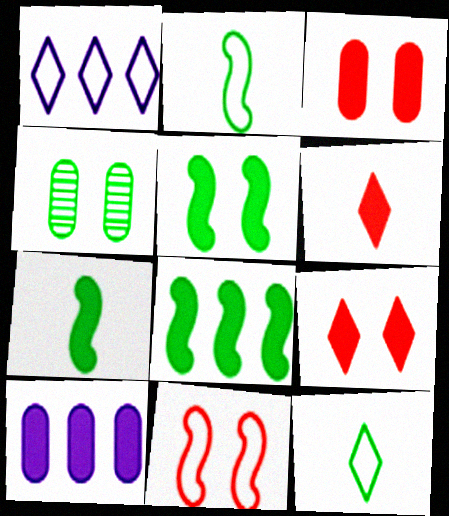[[4, 8, 12], 
[5, 6, 10], 
[5, 7, 8], 
[7, 9, 10]]